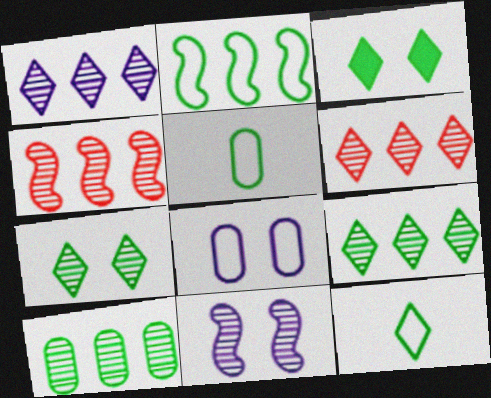[[1, 4, 10], 
[1, 6, 9], 
[3, 9, 12]]